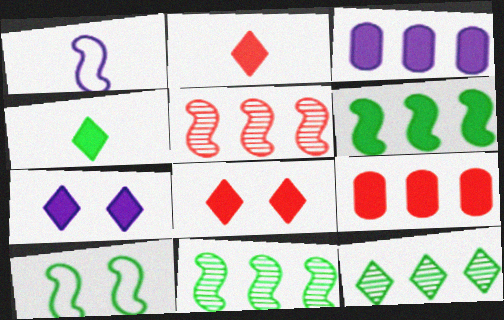[]